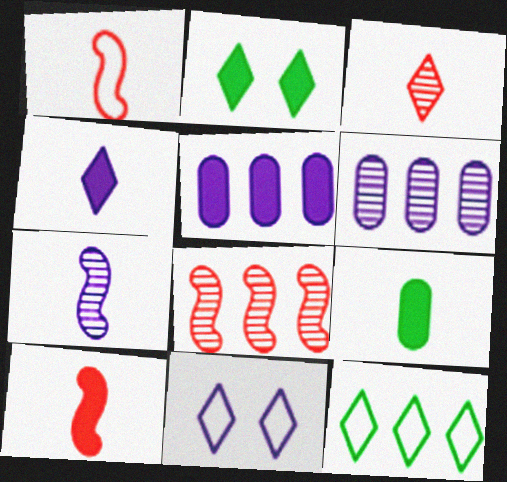[[1, 2, 6], 
[2, 5, 10], 
[4, 9, 10], 
[5, 7, 11], 
[5, 8, 12], 
[8, 9, 11]]